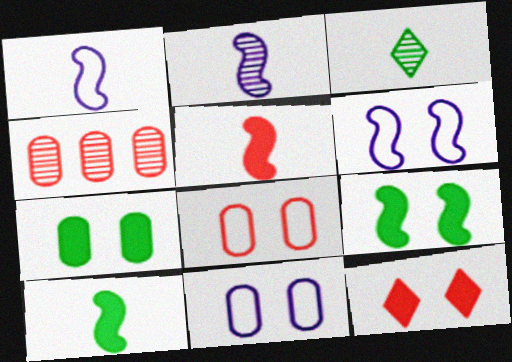[]